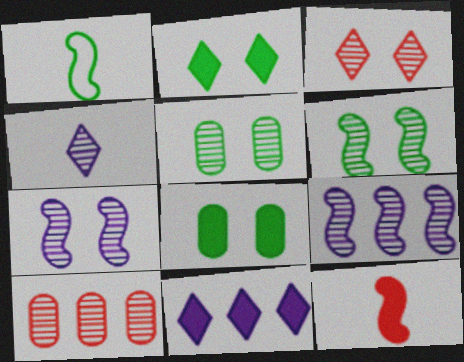[[3, 5, 7], 
[4, 6, 10], 
[8, 11, 12]]